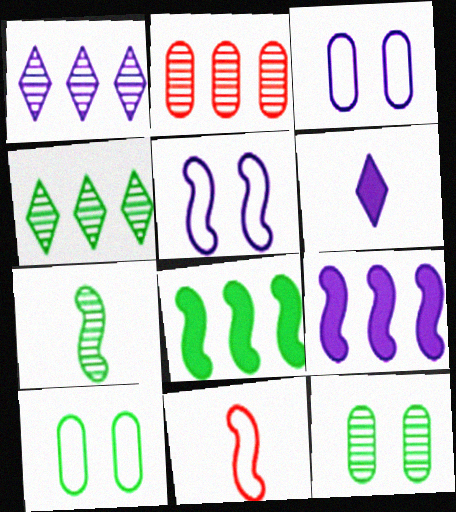[[4, 7, 12]]